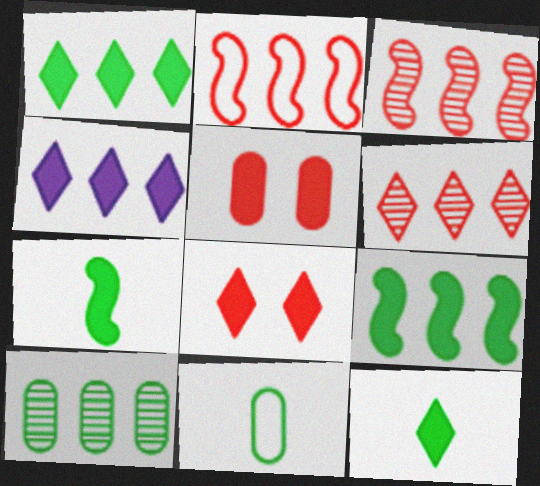[[2, 4, 10], 
[4, 5, 7], 
[4, 8, 12]]